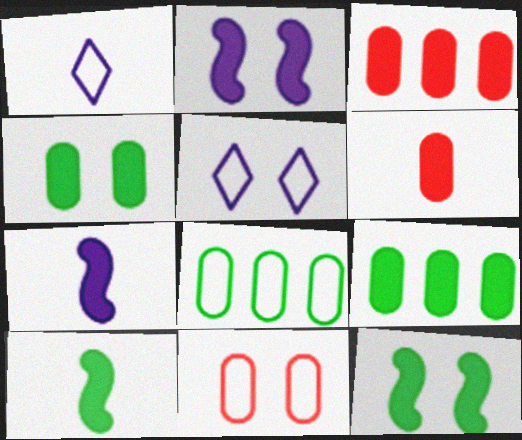[]